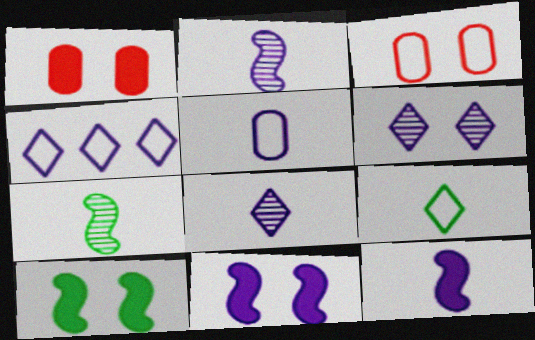[[1, 4, 7], 
[3, 6, 10], 
[5, 8, 12]]